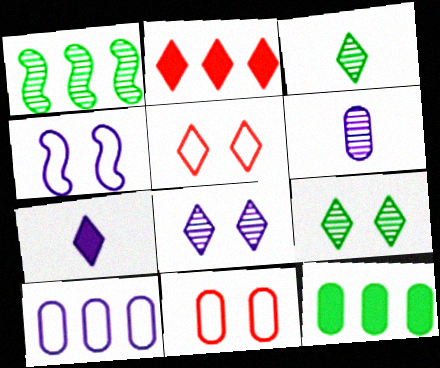[[1, 2, 10], 
[1, 7, 11], 
[6, 11, 12]]